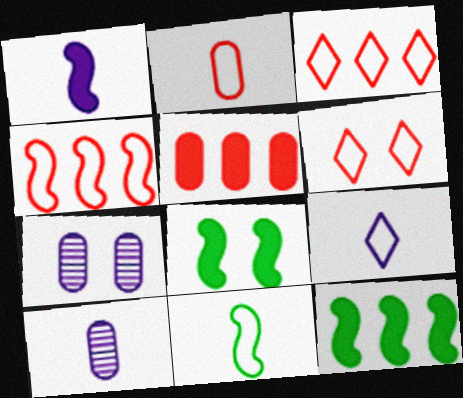[[1, 9, 10], 
[2, 4, 6], 
[2, 9, 11], 
[3, 8, 10], 
[6, 7, 8], 
[6, 10, 12]]